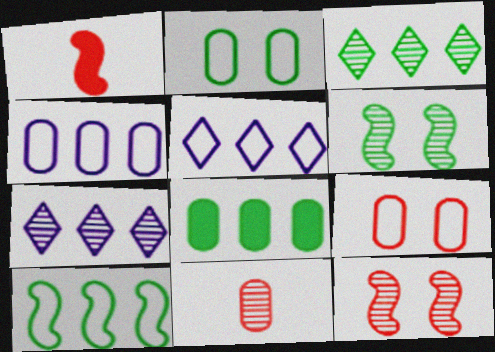[[1, 2, 7], 
[3, 8, 10], 
[6, 7, 11]]